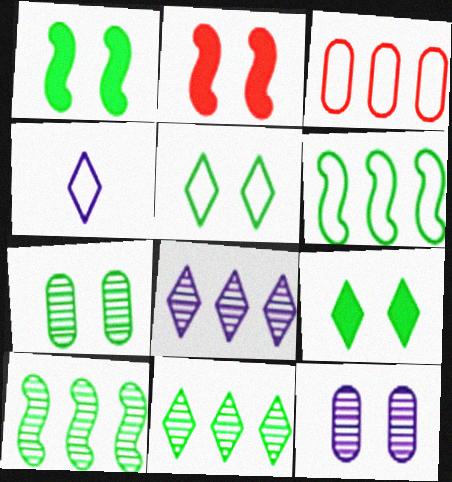[[1, 5, 7], 
[2, 5, 12]]